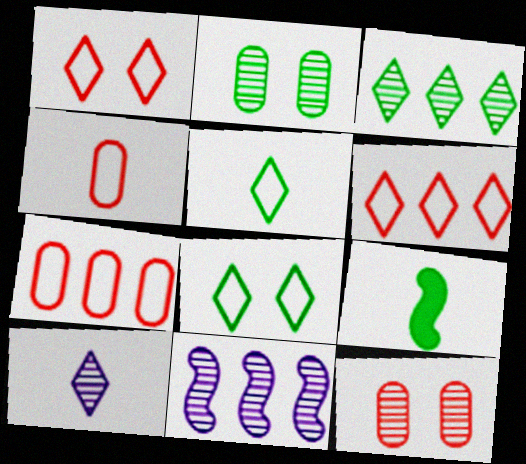[[4, 9, 10]]